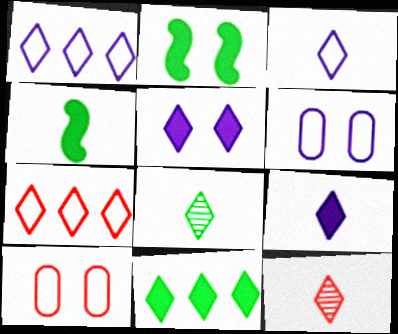[[5, 7, 8]]